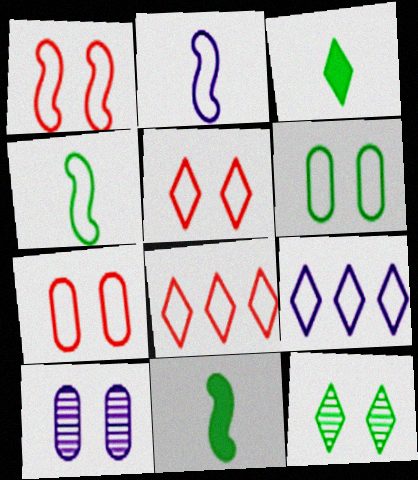[[1, 5, 7], 
[2, 6, 8], 
[4, 7, 9], 
[8, 10, 11]]